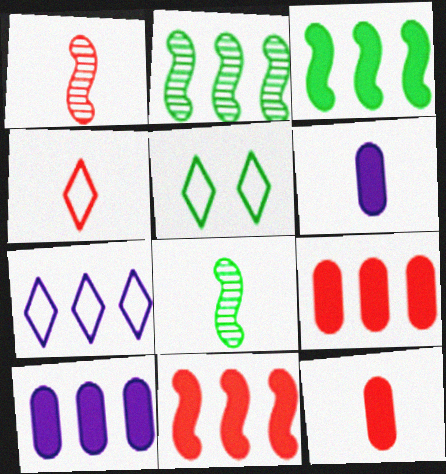[[1, 4, 12], 
[1, 5, 10], 
[2, 7, 9], 
[4, 5, 7], 
[4, 6, 8]]